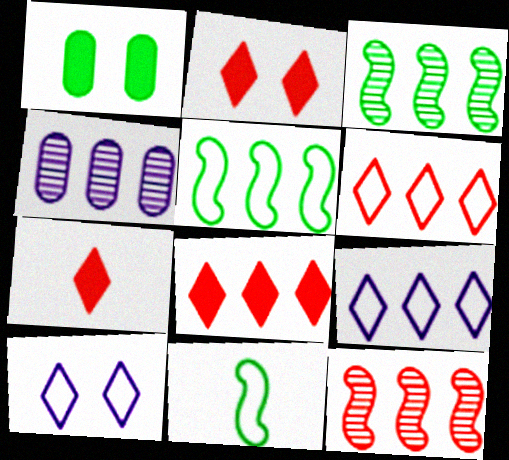[[2, 4, 11], 
[2, 7, 8], 
[4, 5, 8]]